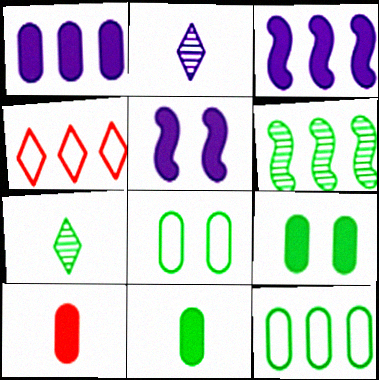[[1, 4, 6], 
[1, 9, 10]]